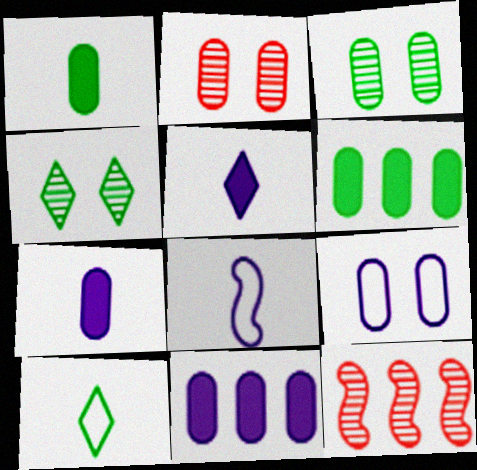[]